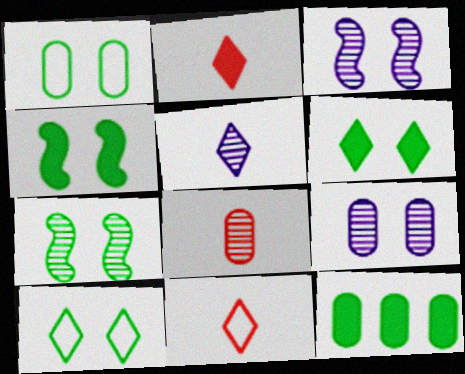[[1, 6, 7], 
[3, 11, 12]]